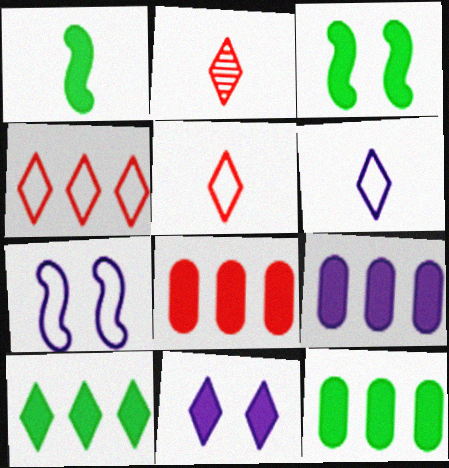[[1, 8, 11], 
[2, 7, 12], 
[8, 9, 12]]